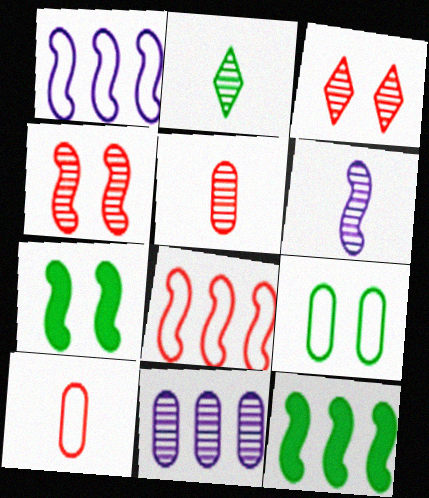[[2, 4, 11], 
[2, 5, 6], 
[2, 9, 12], 
[6, 7, 8]]